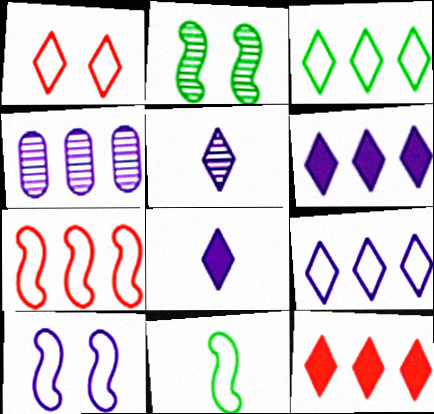[[4, 8, 10], 
[7, 10, 11]]